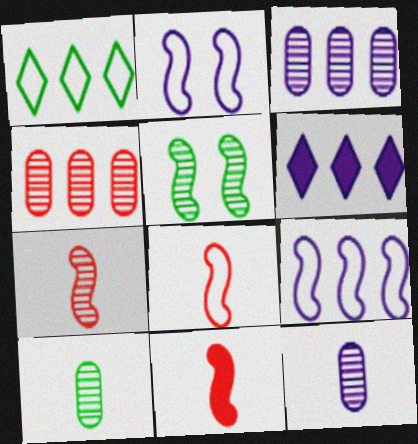[[2, 6, 12], 
[3, 6, 9], 
[5, 9, 11], 
[7, 8, 11]]